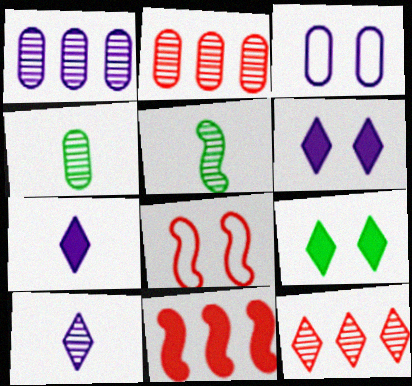[]